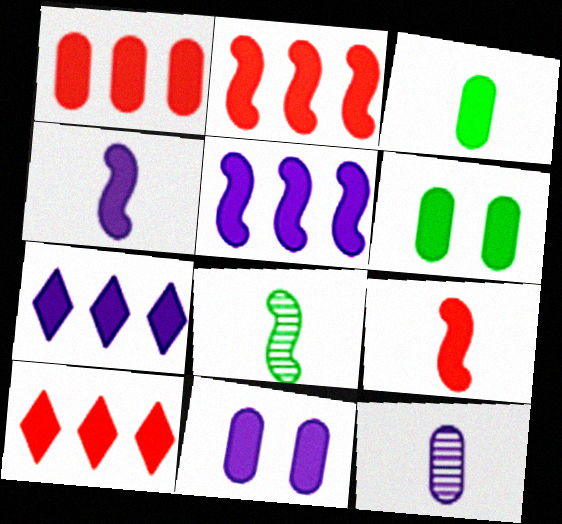[[1, 2, 10], 
[1, 3, 11], 
[4, 6, 10], 
[4, 7, 11], 
[6, 7, 9]]